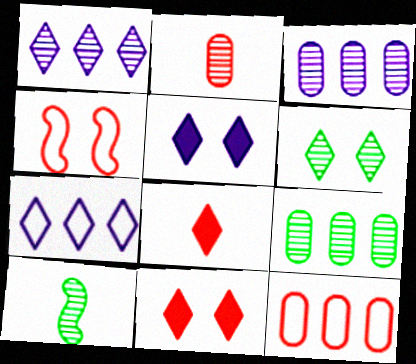[[5, 10, 12], 
[6, 7, 8], 
[6, 9, 10]]